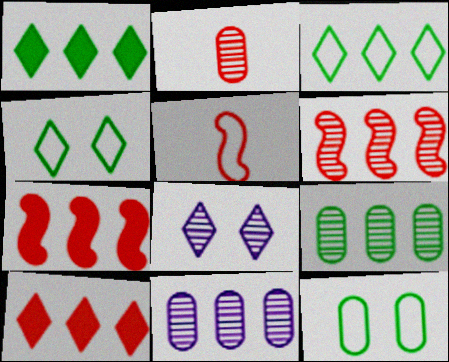[[3, 7, 11]]